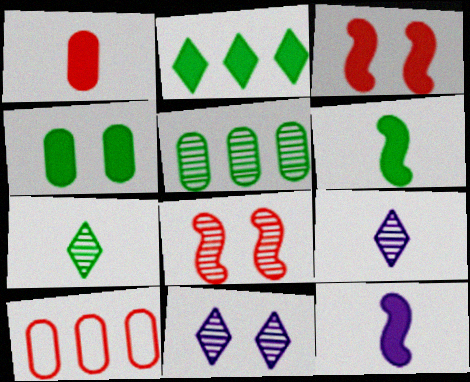[[2, 4, 6], 
[5, 8, 9], 
[6, 10, 11]]